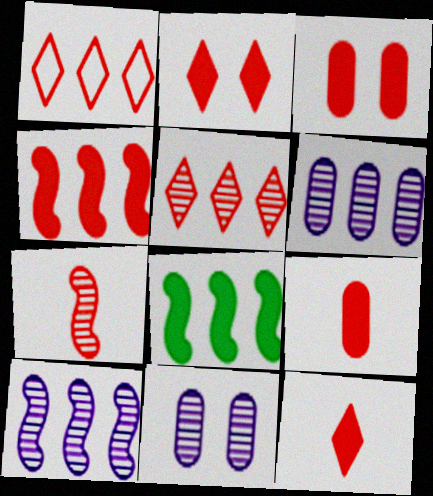[[1, 3, 7], 
[1, 6, 8], 
[2, 4, 9], 
[3, 4, 12]]